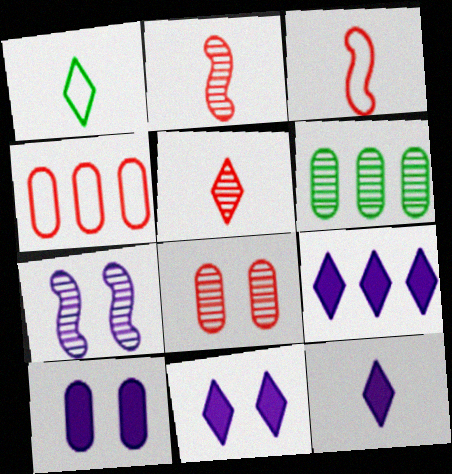[[1, 5, 12], 
[3, 6, 11], 
[5, 6, 7], 
[9, 11, 12]]